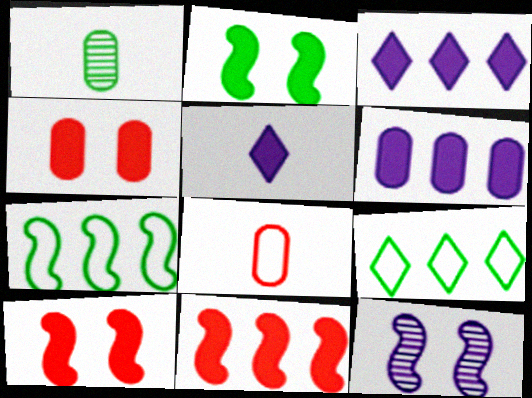[[1, 2, 9]]